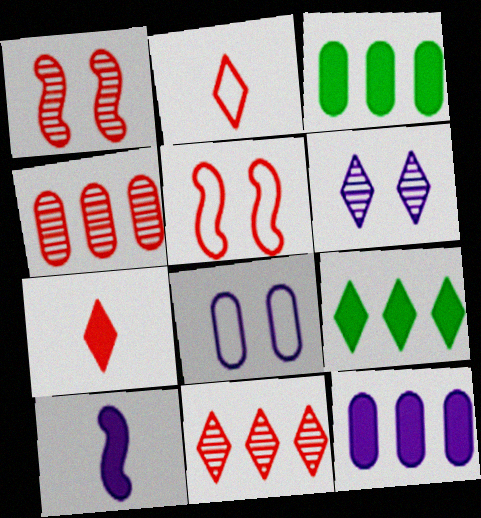[[2, 6, 9], 
[4, 5, 7]]